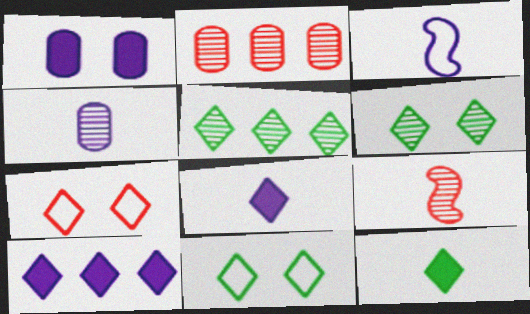[[3, 4, 8], 
[5, 7, 8], 
[5, 11, 12]]